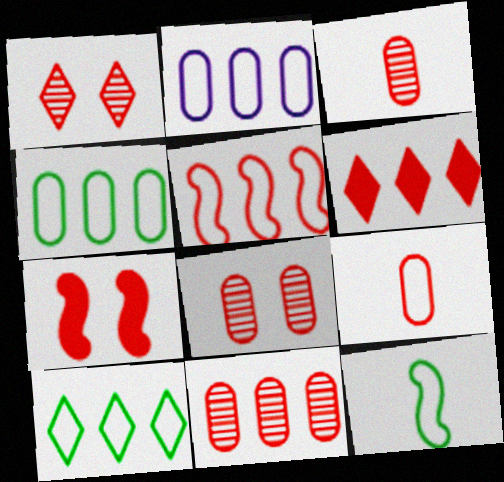[[2, 5, 10], 
[3, 8, 11], 
[5, 6, 11]]